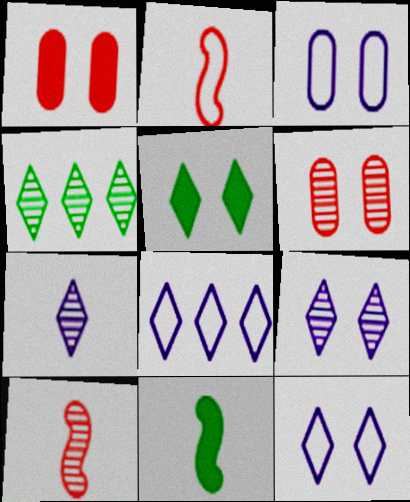[[6, 8, 11]]